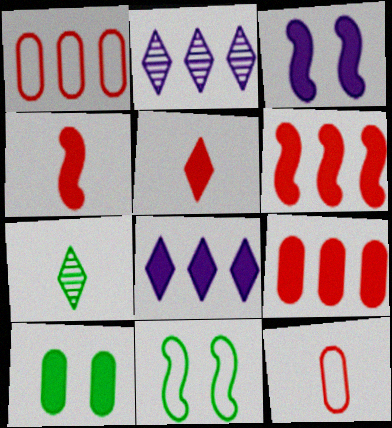[[1, 3, 7], 
[4, 8, 10]]